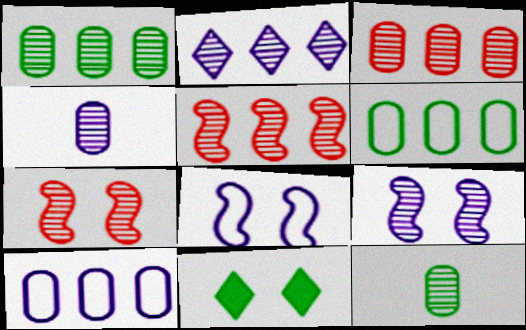[[1, 2, 5], 
[2, 4, 9], 
[2, 7, 12]]